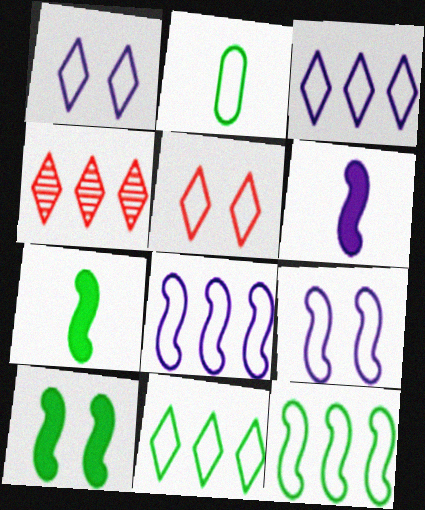[[2, 5, 8]]